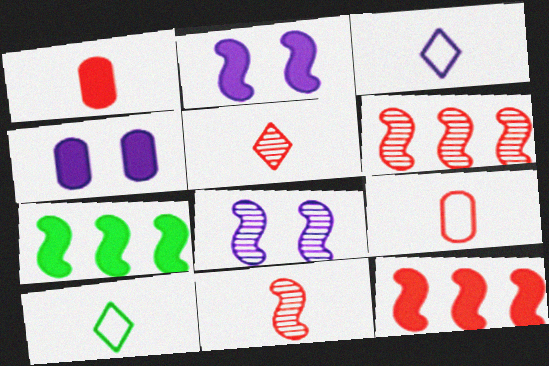[[4, 6, 10]]